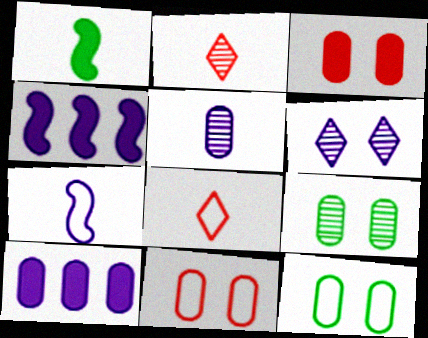[[1, 5, 8], 
[2, 4, 12], 
[4, 8, 9], 
[6, 7, 10]]